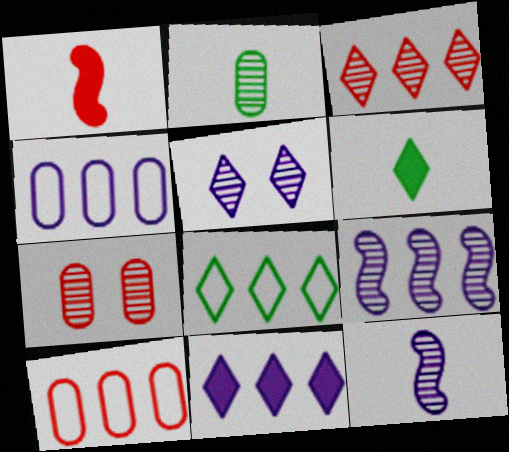[[3, 8, 11], 
[4, 9, 11]]